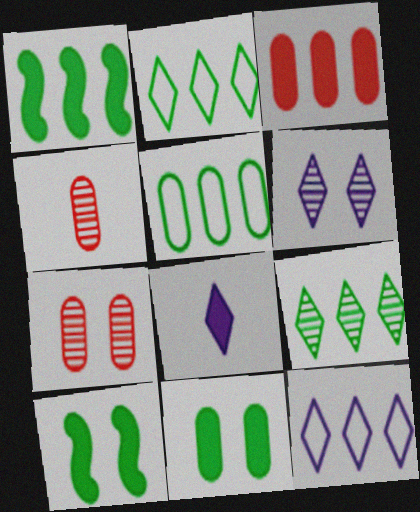[[1, 5, 9], 
[3, 8, 10], 
[4, 10, 12], 
[6, 8, 12]]